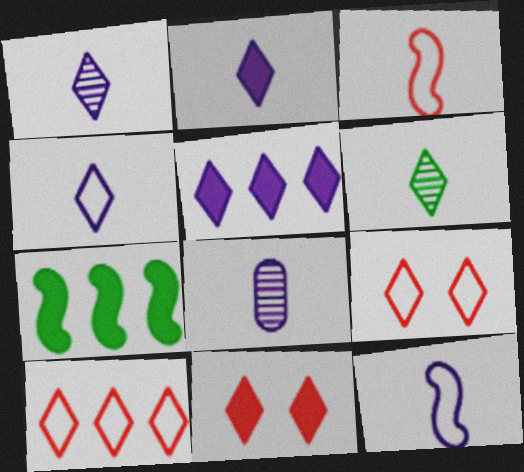[[1, 2, 4], 
[2, 8, 12], 
[5, 6, 9], 
[7, 8, 9]]